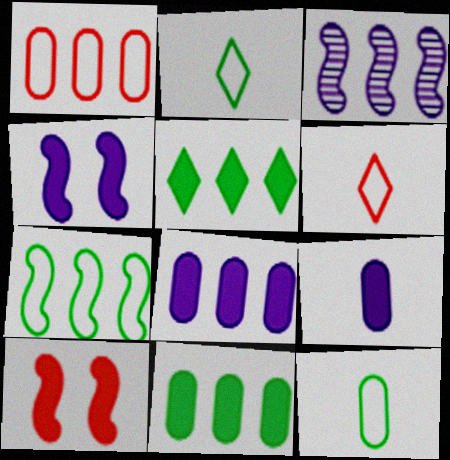[[1, 3, 5], 
[5, 9, 10]]